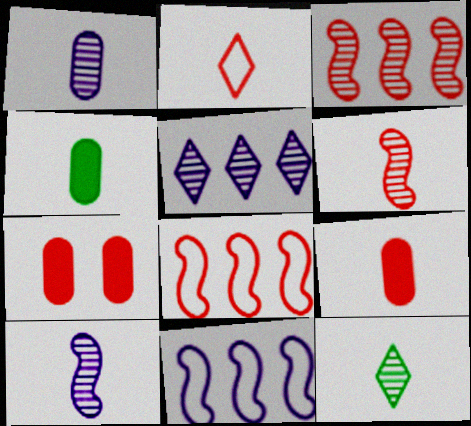[[1, 6, 12], 
[2, 3, 7], 
[2, 4, 10], 
[2, 6, 9], 
[7, 11, 12]]